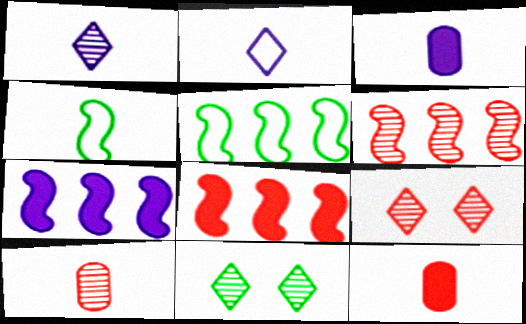[[1, 4, 12], 
[3, 5, 9], 
[5, 6, 7], 
[6, 9, 10]]